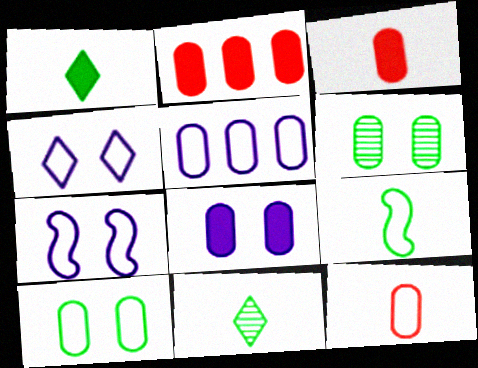[[2, 7, 11], 
[3, 5, 6], 
[5, 10, 12]]